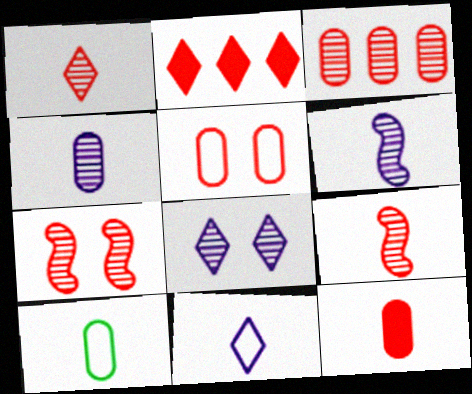[[1, 3, 7], 
[2, 5, 9], 
[3, 5, 12], 
[4, 10, 12]]